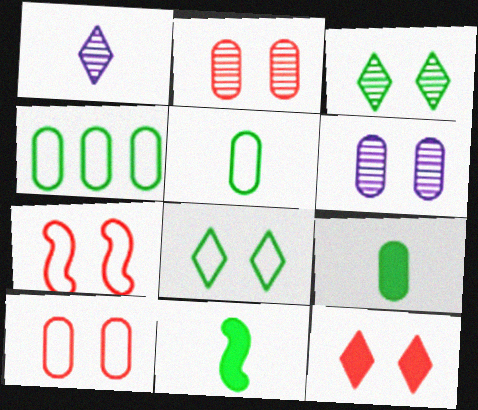[[2, 7, 12], 
[3, 4, 11]]